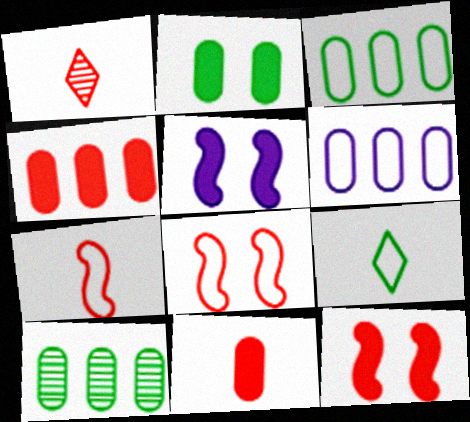[[1, 3, 5], 
[1, 4, 8], 
[1, 7, 11], 
[4, 6, 10], 
[6, 8, 9]]